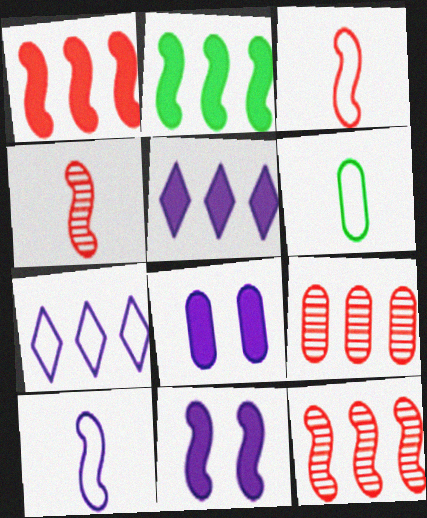[[2, 7, 9], 
[6, 8, 9]]